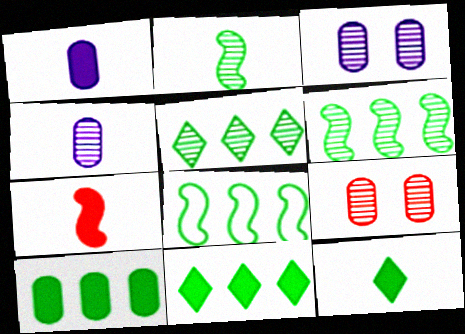[[1, 7, 12], 
[5, 8, 10]]